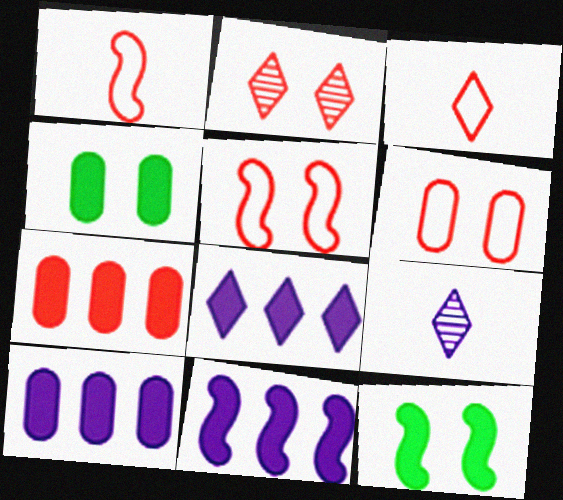[[1, 2, 7], 
[8, 10, 11]]